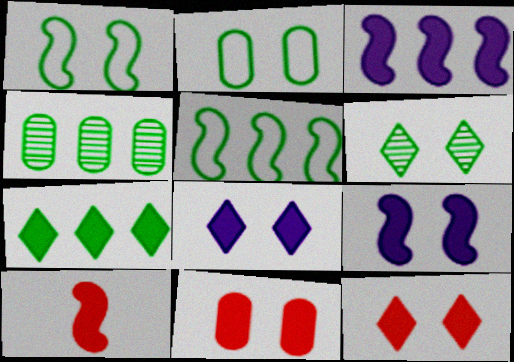[[4, 5, 7]]